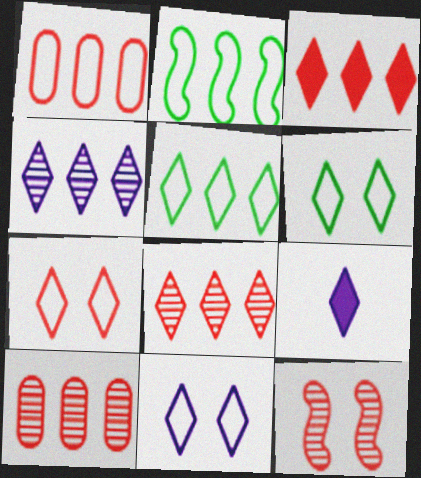[[3, 4, 5], 
[4, 9, 11], 
[6, 7, 11], 
[6, 8, 9]]